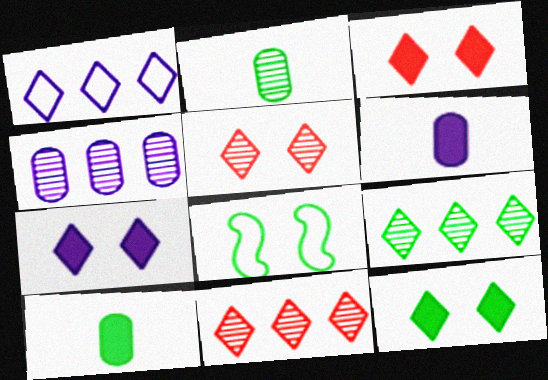[[3, 7, 12], 
[6, 8, 11], 
[8, 9, 10]]